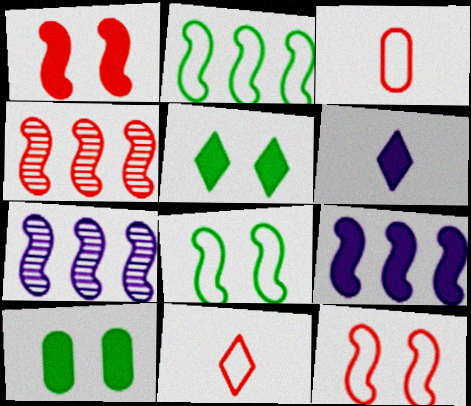[[2, 4, 9], 
[3, 5, 7], 
[7, 10, 11]]